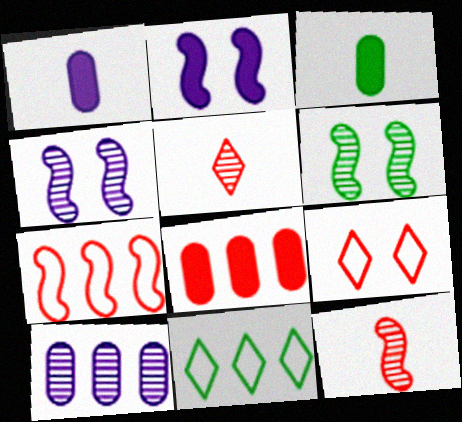[[3, 6, 11], 
[5, 6, 10], 
[8, 9, 12]]